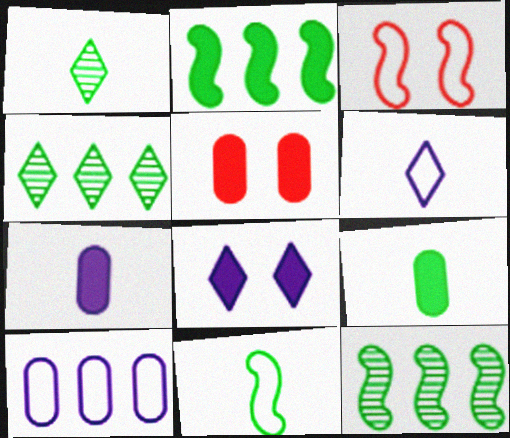[[1, 9, 11], 
[3, 4, 7], 
[5, 6, 12]]